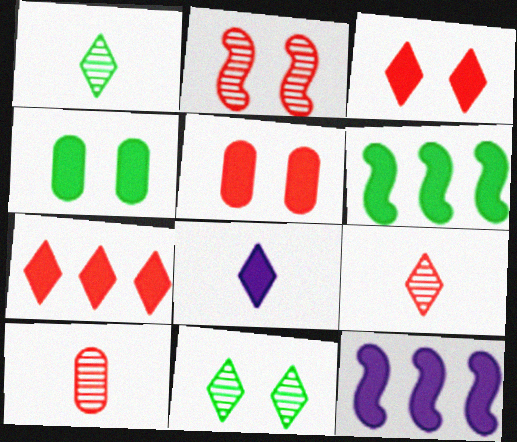[[5, 6, 8]]